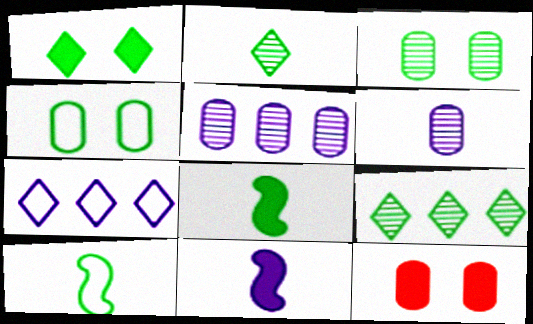[[4, 8, 9]]